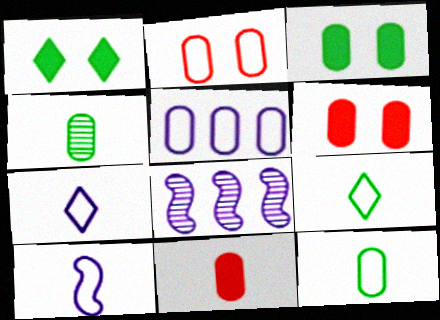[[2, 5, 12], 
[4, 5, 6], 
[6, 8, 9]]